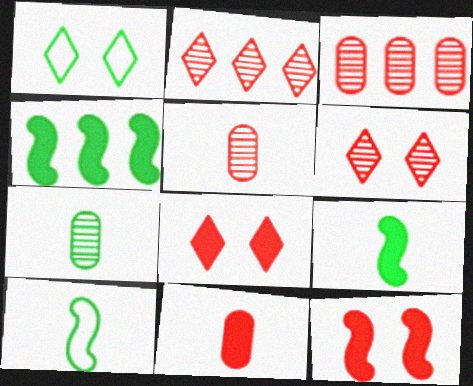[[1, 4, 7]]